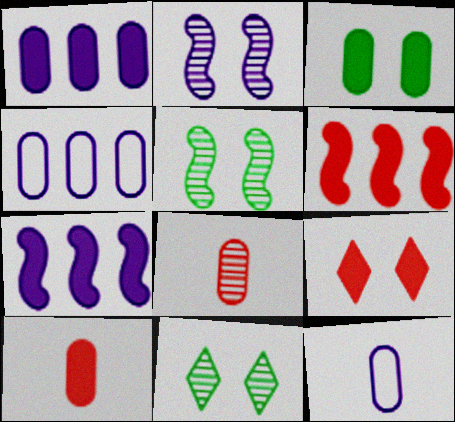[[1, 3, 10], 
[3, 4, 8], 
[6, 9, 10], 
[6, 11, 12]]